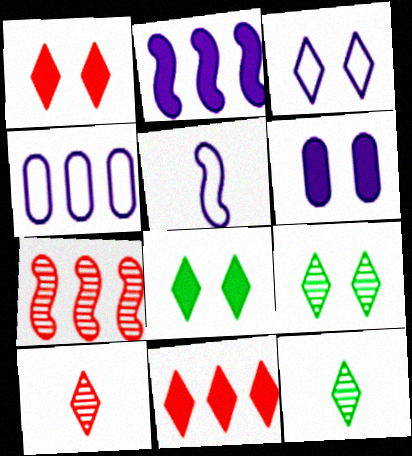[[1, 3, 9], 
[3, 4, 5], 
[3, 11, 12]]